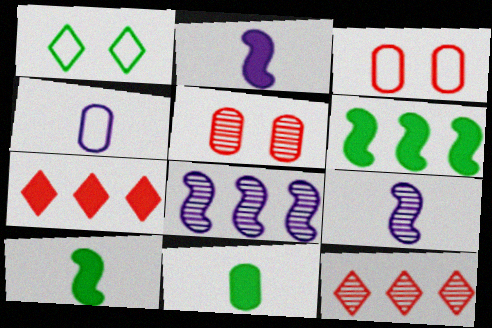[]